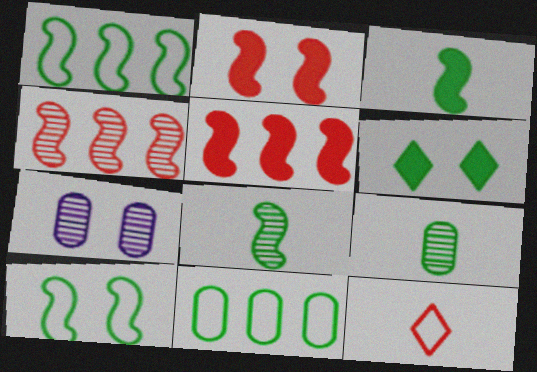[[1, 6, 9], 
[6, 8, 11]]